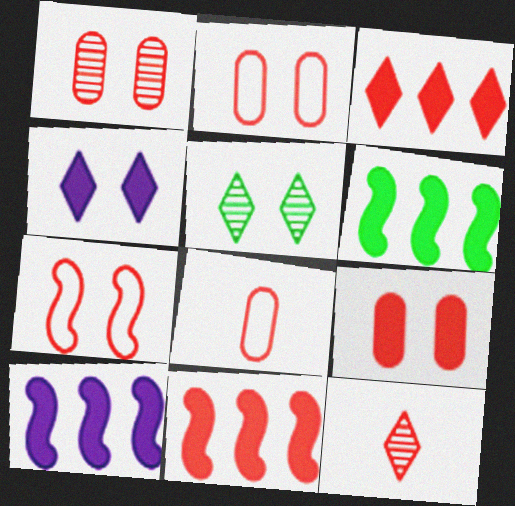[[1, 2, 9], 
[2, 11, 12], 
[5, 8, 10], 
[6, 10, 11]]